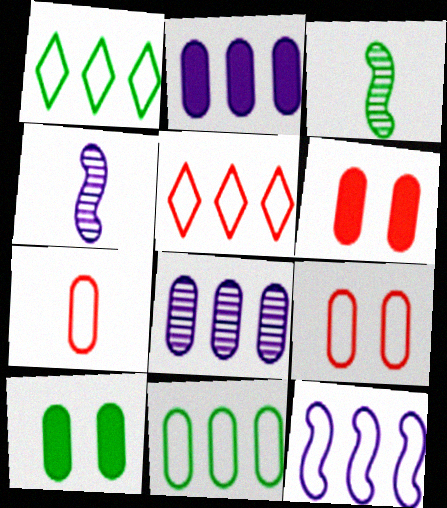[[1, 3, 10], 
[1, 4, 6], 
[4, 5, 10], 
[5, 11, 12], 
[7, 8, 10]]